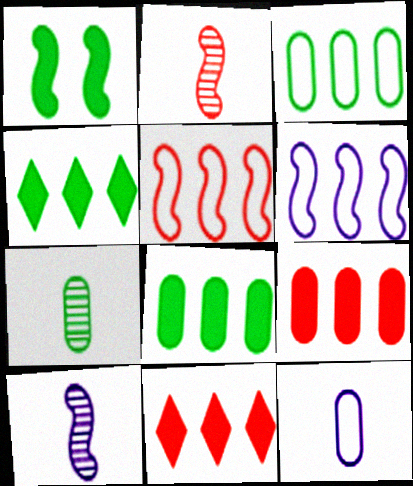[[1, 2, 6], 
[1, 5, 10]]